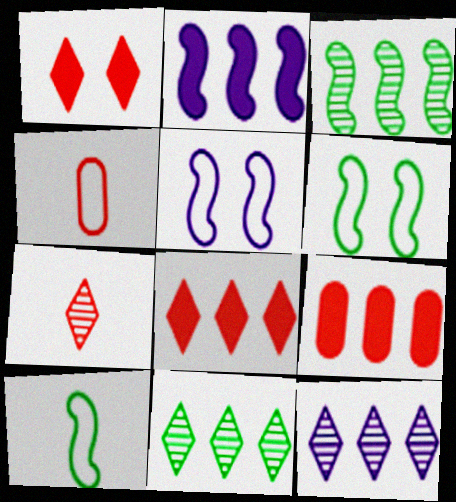[]